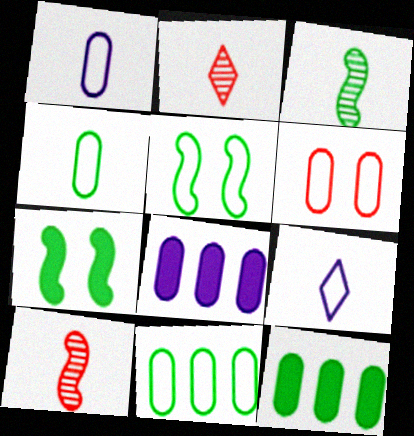[[1, 6, 11], 
[2, 5, 8]]